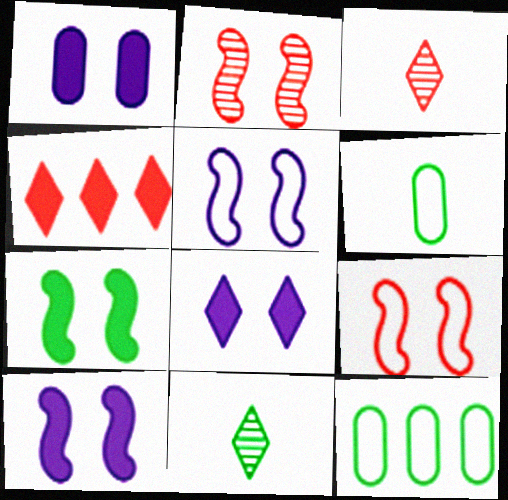[[1, 8, 10], 
[2, 5, 7], 
[3, 10, 12], 
[7, 11, 12]]